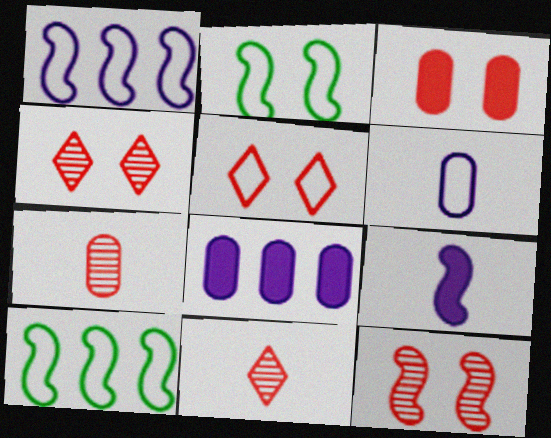[[2, 8, 11], 
[3, 5, 12], 
[5, 6, 10], 
[9, 10, 12]]